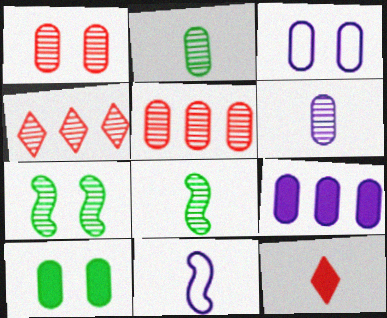[[1, 3, 10], 
[2, 11, 12], 
[3, 6, 9], 
[4, 6, 7], 
[4, 10, 11]]